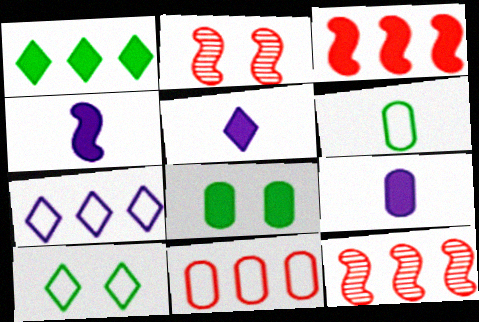[[3, 5, 8], 
[4, 5, 9], 
[9, 10, 12]]